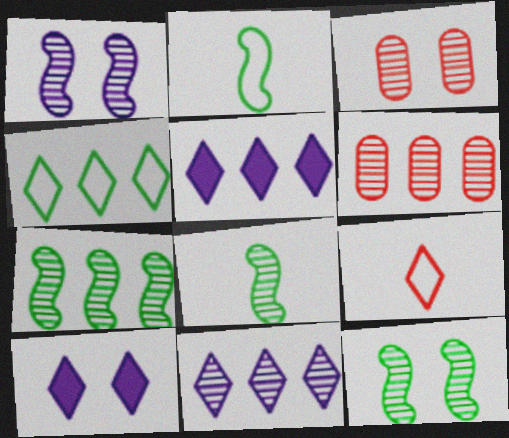[[2, 3, 5], 
[2, 6, 10], 
[3, 8, 11], 
[6, 7, 11], 
[7, 8, 12]]